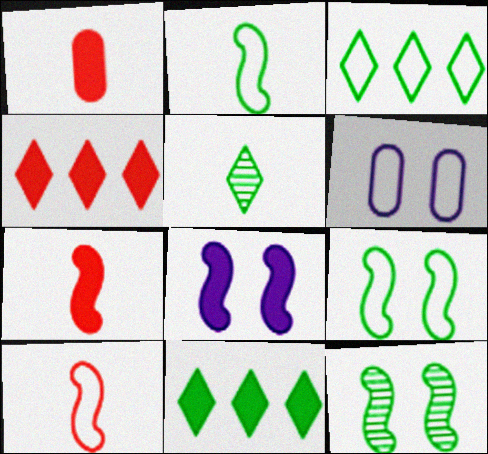[[1, 8, 11], 
[3, 6, 10]]